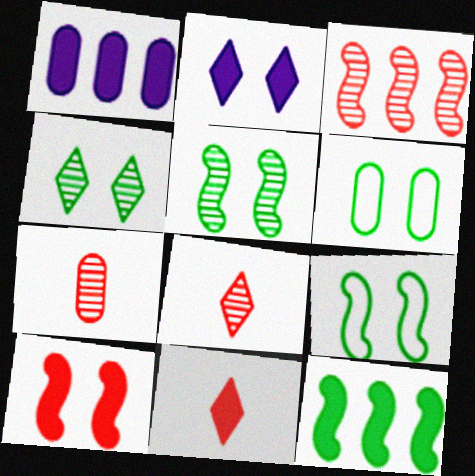[[1, 6, 7], 
[1, 8, 9]]